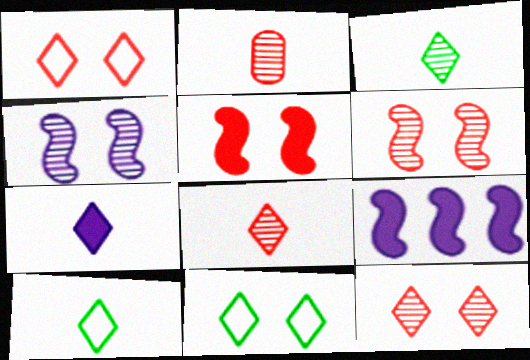[[2, 9, 11], 
[7, 8, 10]]